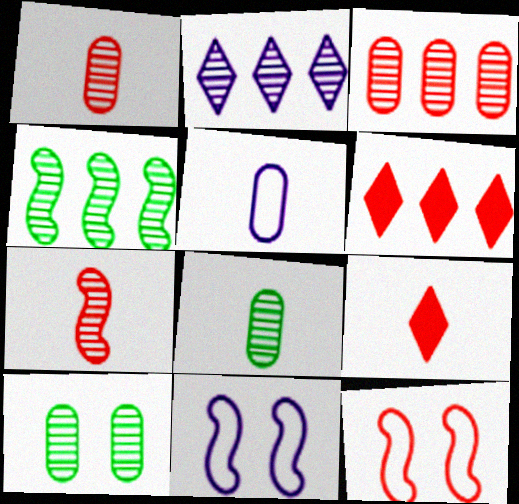[[1, 6, 12], 
[2, 3, 4], 
[2, 7, 10], 
[3, 9, 12], 
[6, 8, 11]]